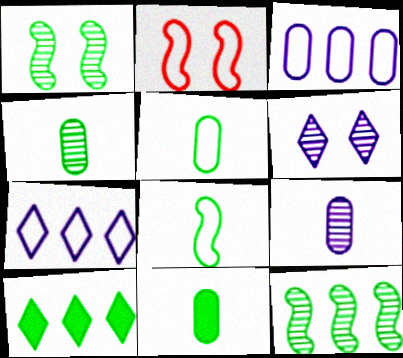[[1, 5, 10], 
[2, 5, 7], 
[2, 9, 10], 
[4, 5, 11]]